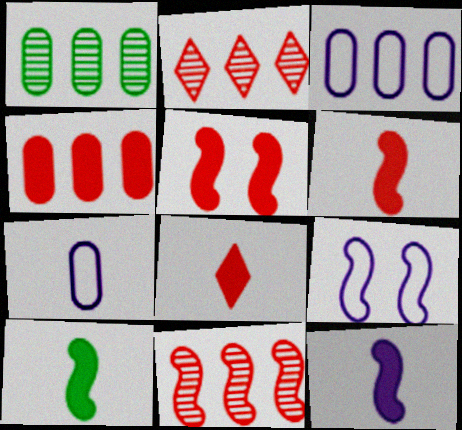[[1, 3, 4], 
[1, 8, 9], 
[4, 5, 8], 
[6, 10, 12], 
[9, 10, 11]]